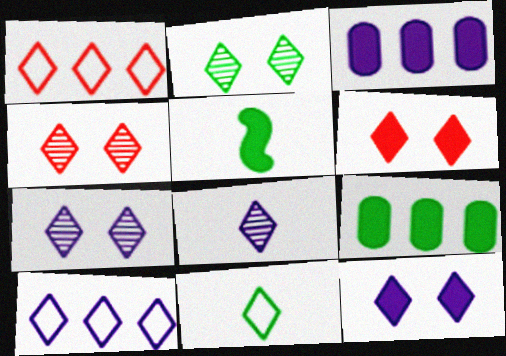[[2, 4, 7], 
[3, 5, 6], 
[8, 10, 12]]